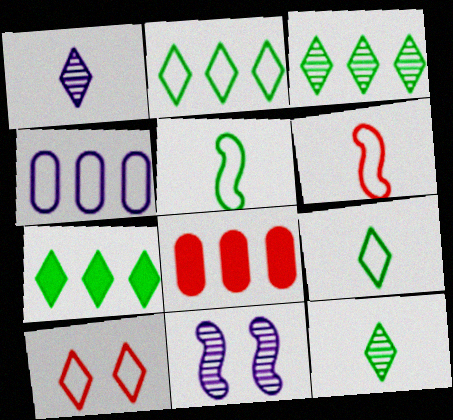[[1, 7, 10], 
[2, 3, 7], 
[4, 5, 10], 
[8, 9, 11]]